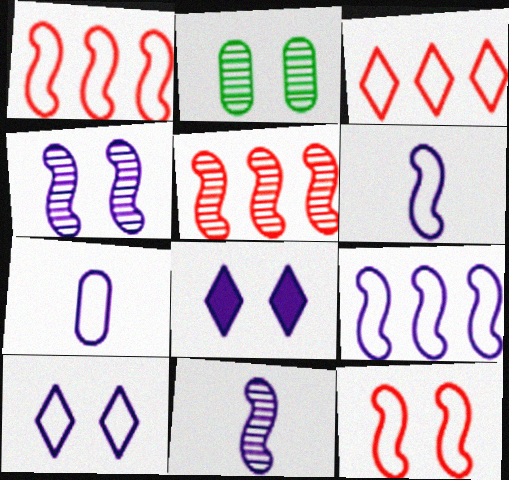[[2, 8, 12], 
[7, 9, 10]]